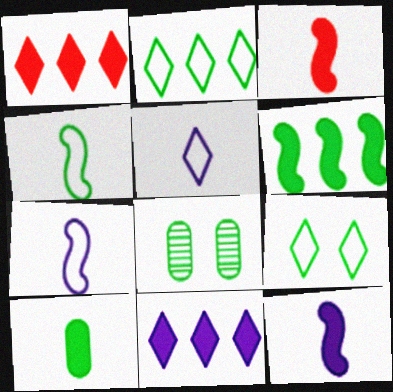[[1, 7, 8]]